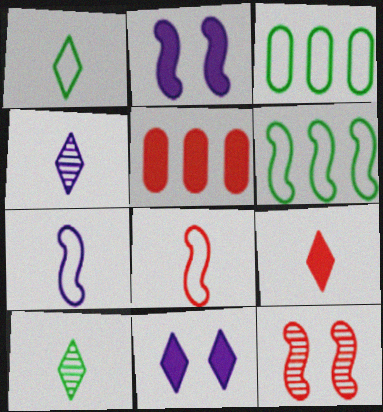[[1, 4, 9]]